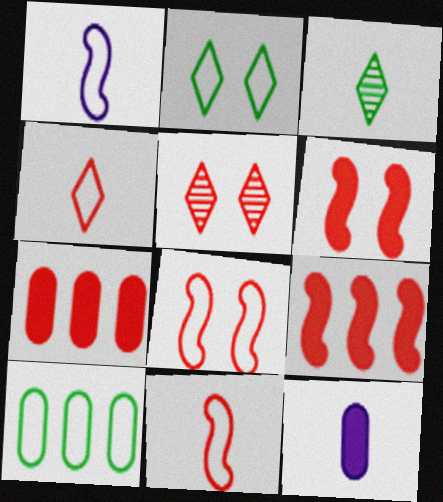[[3, 11, 12], 
[5, 7, 11]]